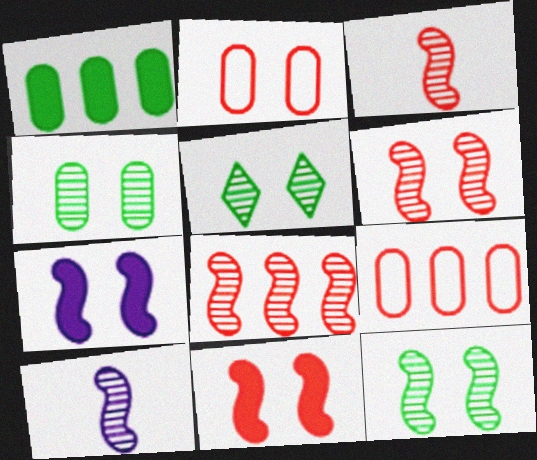[[2, 5, 7], 
[3, 6, 8], 
[4, 5, 12], 
[8, 10, 12]]